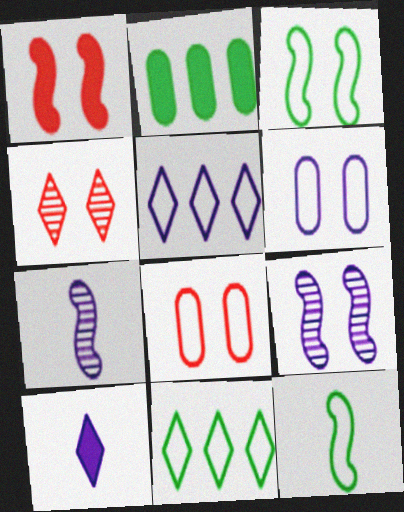[[1, 2, 10], 
[1, 3, 9], 
[1, 4, 8], 
[4, 10, 11], 
[5, 8, 12]]